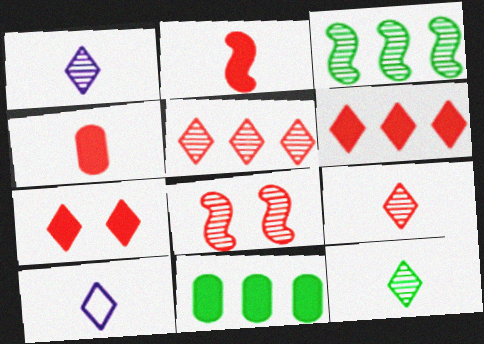[[1, 9, 12], 
[8, 10, 11]]